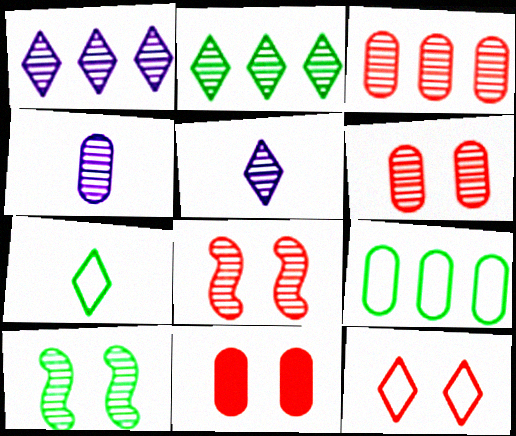[[2, 4, 8], 
[3, 5, 10], 
[4, 9, 11], 
[8, 11, 12]]